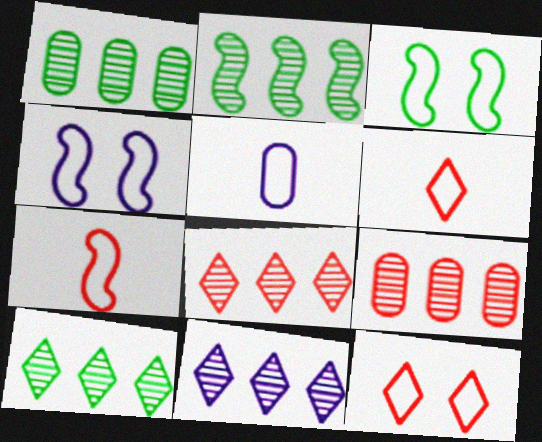[[1, 2, 10], 
[2, 9, 11], 
[8, 10, 11]]